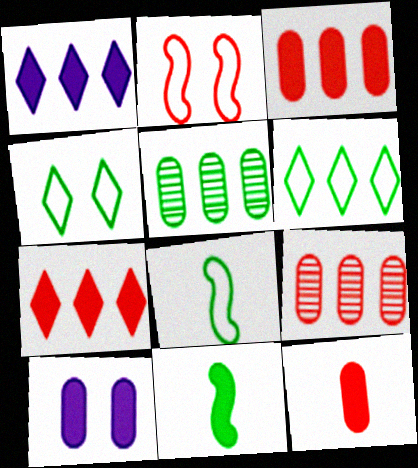[[4, 5, 11], 
[7, 10, 11]]